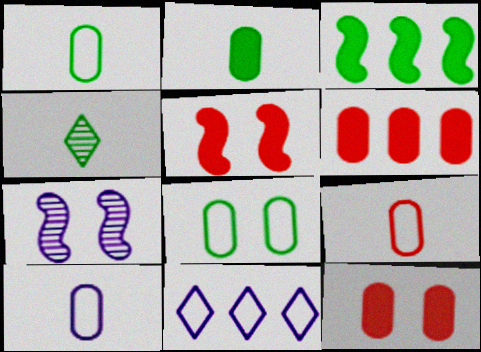[[1, 9, 10], 
[3, 4, 8]]